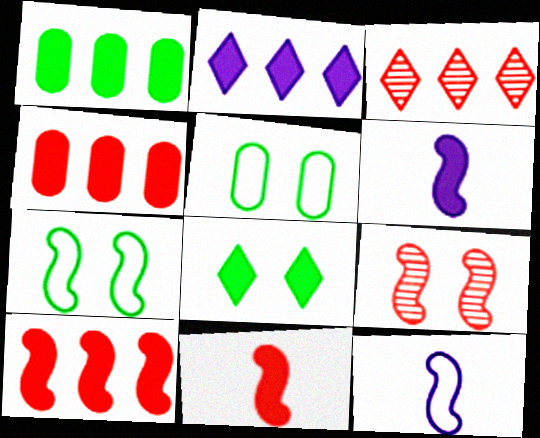[[1, 2, 10], 
[3, 5, 6], 
[4, 6, 8]]